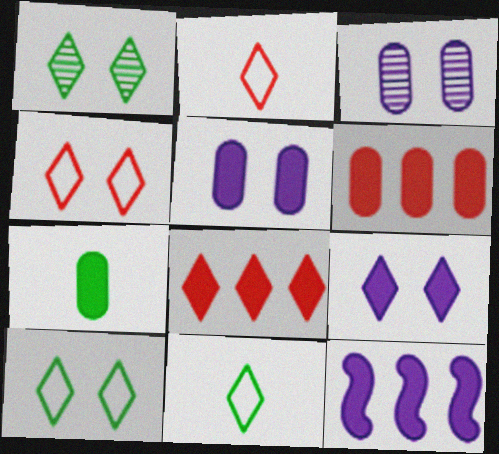[[1, 4, 9], 
[5, 6, 7]]